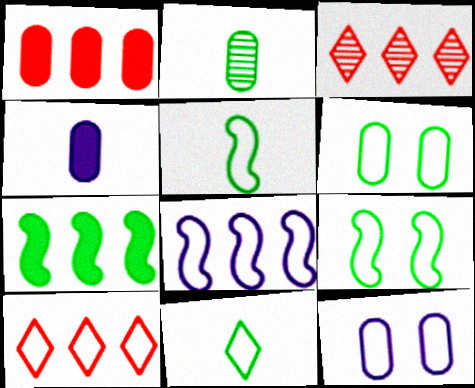[[1, 2, 12], 
[3, 4, 9], 
[5, 10, 12]]